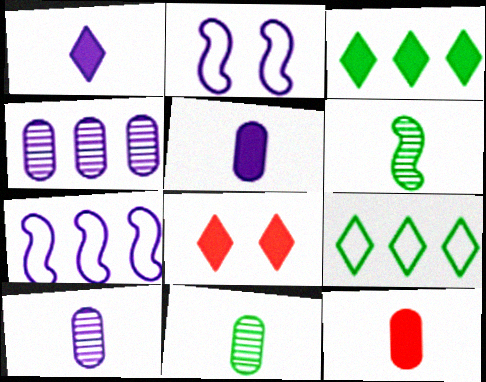[[1, 2, 4], 
[1, 3, 8], 
[7, 8, 11]]